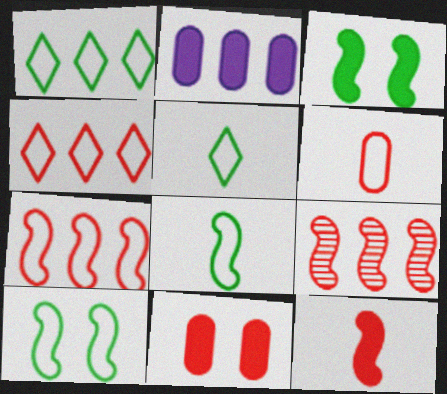[[1, 2, 9]]